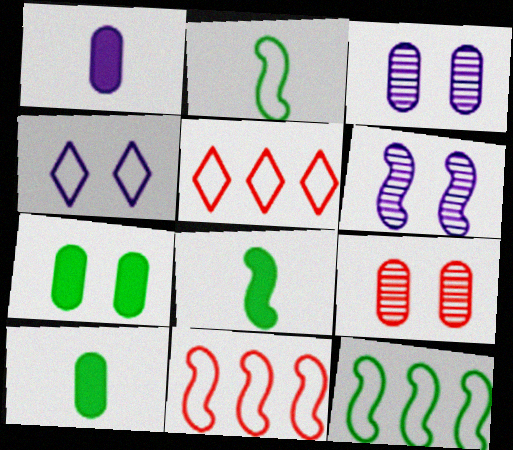[[3, 5, 8], 
[5, 6, 10], 
[6, 8, 11]]